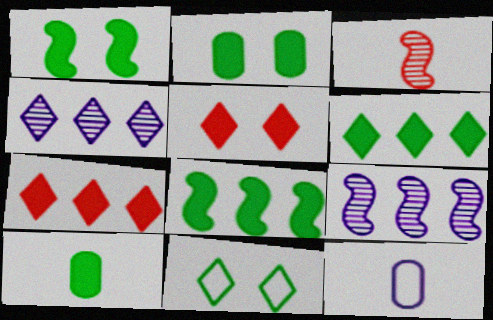[[1, 6, 10]]